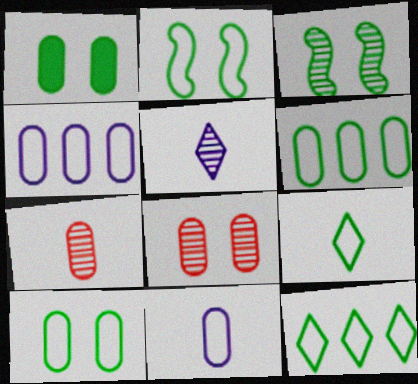[[1, 4, 7], 
[2, 6, 9]]